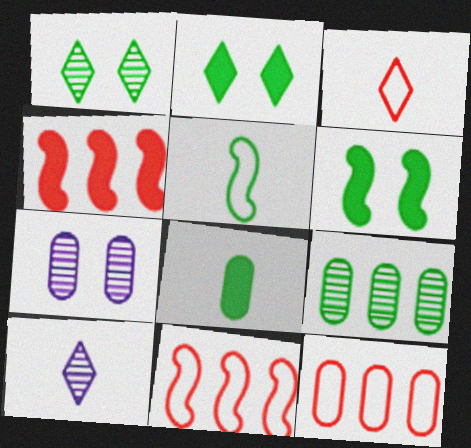[[2, 5, 9], 
[6, 10, 12], 
[7, 8, 12]]